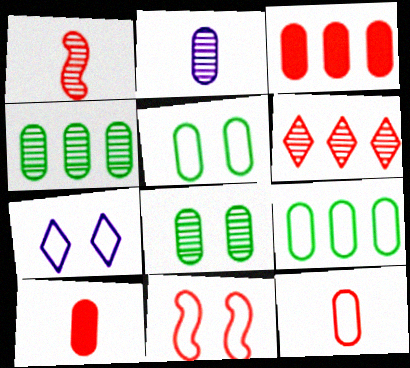[[2, 3, 5], 
[5, 7, 11], 
[6, 10, 11]]